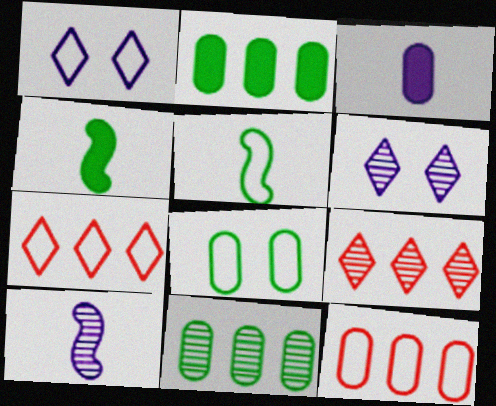[[1, 5, 12], 
[4, 6, 12]]